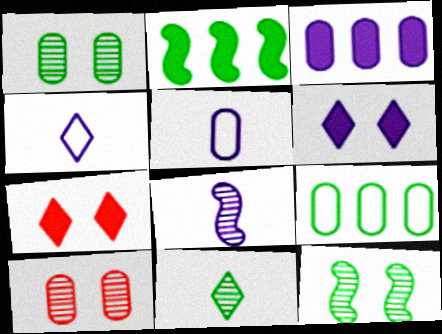[[2, 4, 10], 
[7, 8, 9]]